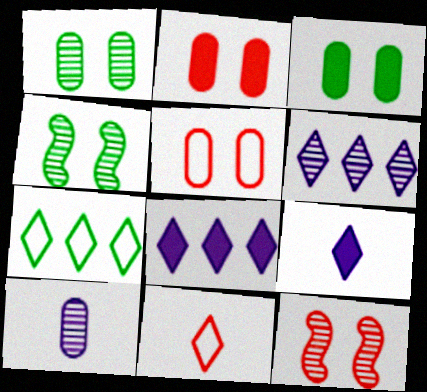[]